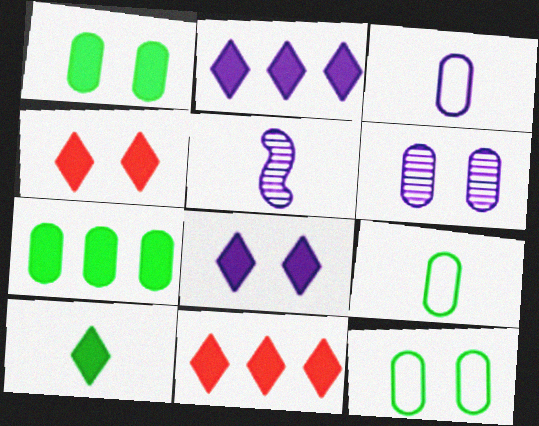[[2, 4, 10], 
[5, 11, 12], 
[8, 10, 11]]